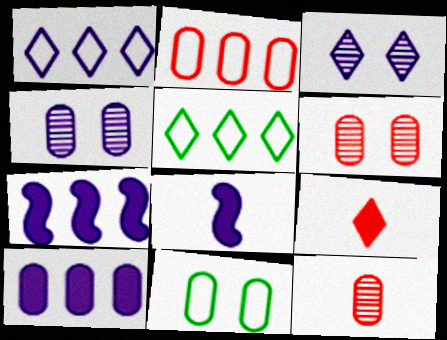[[1, 4, 8], 
[3, 5, 9], 
[5, 6, 8], 
[10, 11, 12]]